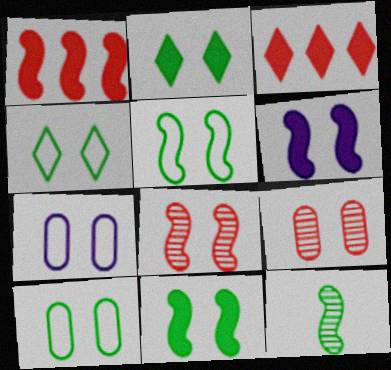[[2, 7, 8], 
[3, 7, 12], 
[4, 5, 10], 
[4, 6, 9], 
[5, 6, 8]]